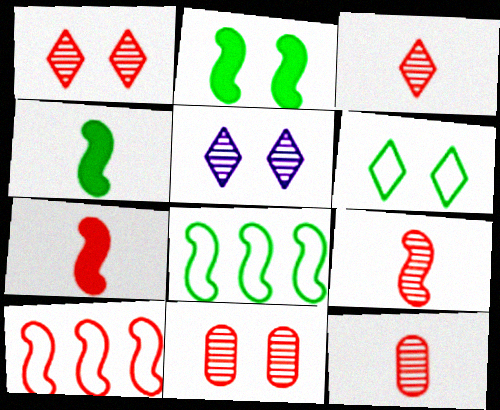[[3, 9, 12]]